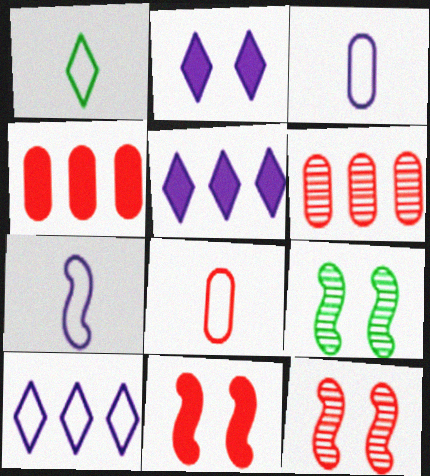[[1, 7, 8], 
[5, 8, 9]]